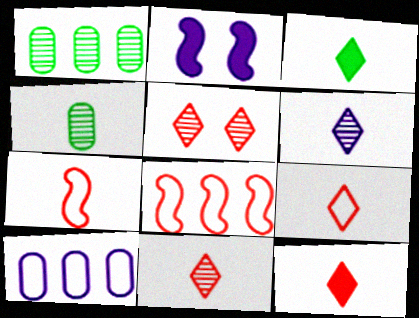[[1, 2, 9], 
[2, 6, 10], 
[3, 6, 9], 
[9, 11, 12]]